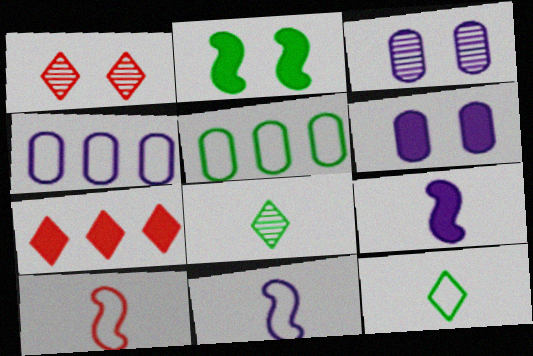[[1, 5, 9], 
[2, 5, 8]]